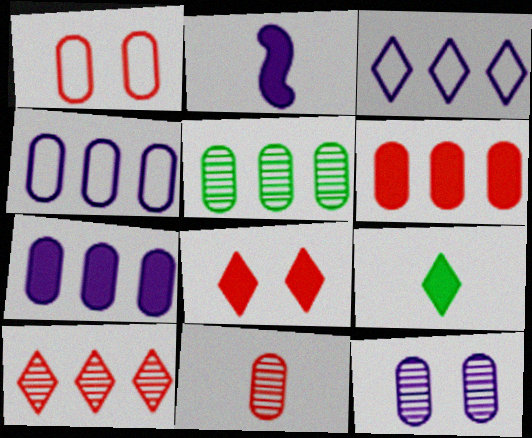[[1, 6, 11], 
[2, 3, 12], 
[4, 5, 6], 
[5, 11, 12]]